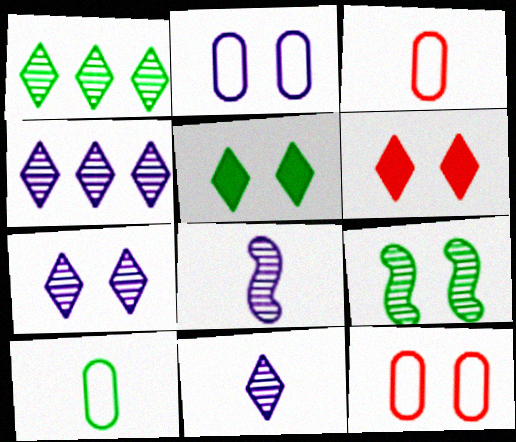[[2, 6, 9], 
[4, 7, 11]]